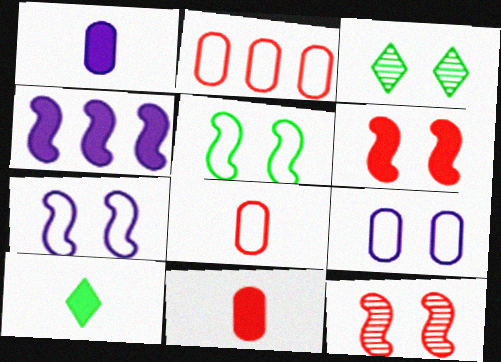[[3, 4, 8], 
[3, 6, 9]]